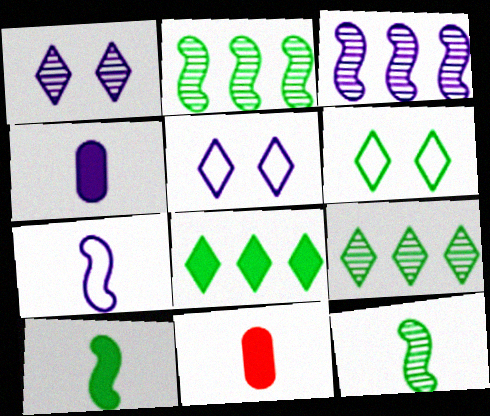[[2, 5, 11], 
[3, 4, 5], 
[3, 6, 11]]